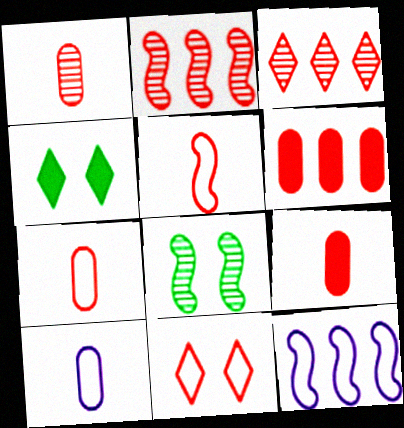[[1, 4, 12], 
[1, 7, 9], 
[2, 4, 10], 
[2, 9, 11]]